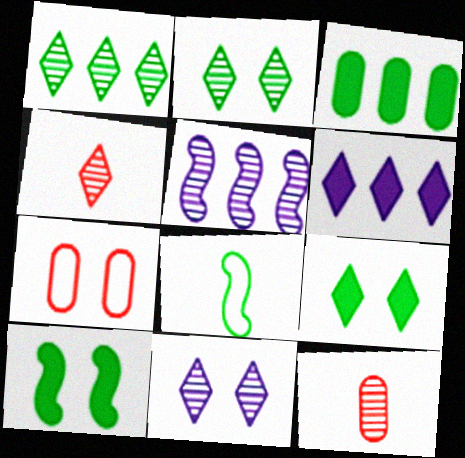[[1, 4, 11], 
[2, 3, 8], 
[2, 5, 12], 
[7, 10, 11]]